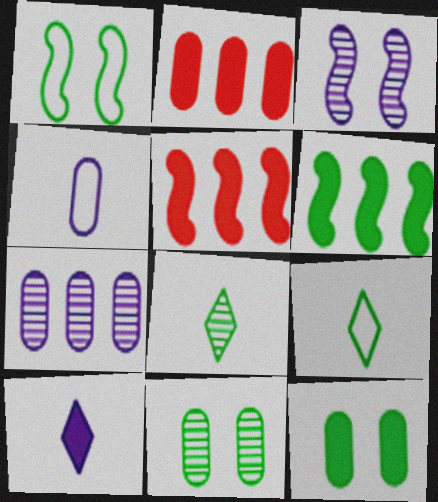[[2, 3, 9], 
[2, 4, 11], 
[5, 10, 12], 
[6, 9, 11]]